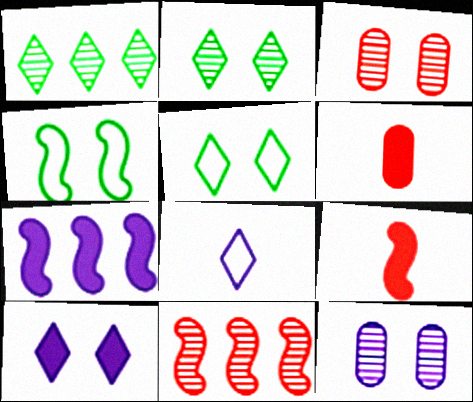[[3, 4, 10], 
[7, 8, 12]]